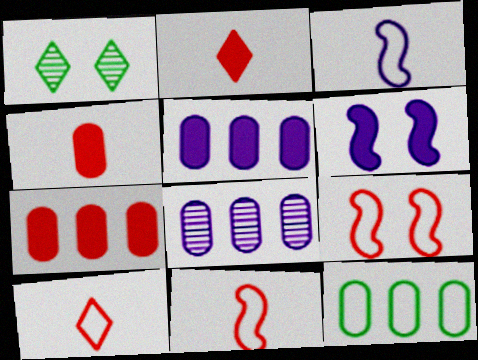[[1, 3, 7], 
[1, 5, 11], 
[7, 8, 12]]